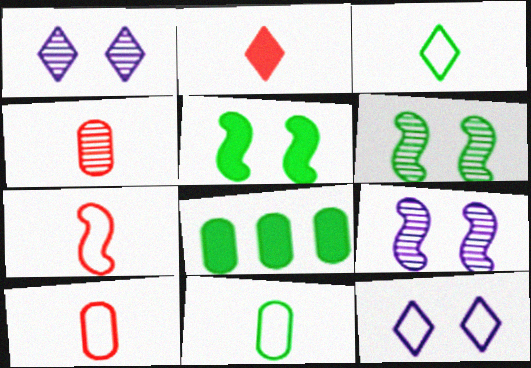[[1, 7, 8], 
[2, 4, 7], 
[3, 6, 8]]